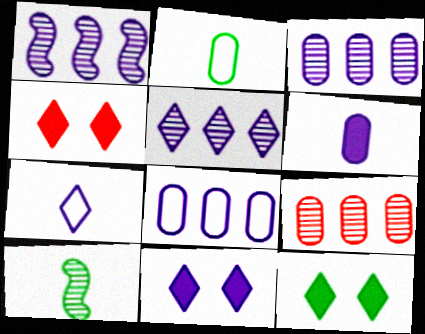[[1, 2, 4], 
[1, 3, 5], 
[4, 8, 10], 
[4, 11, 12], 
[5, 7, 11]]